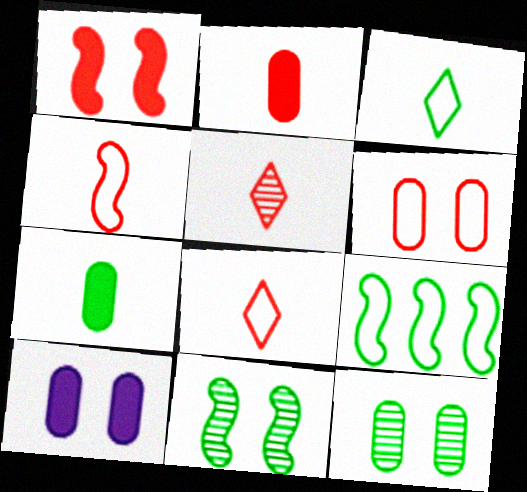[[2, 4, 5], 
[5, 9, 10], 
[6, 10, 12]]